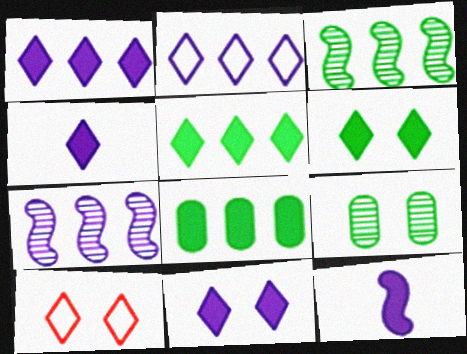[[1, 4, 11]]